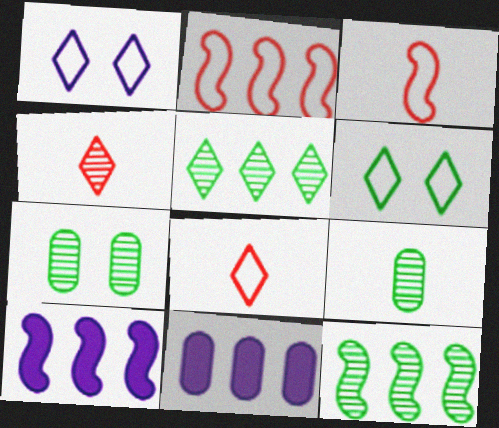[[2, 5, 11], 
[2, 10, 12], 
[7, 8, 10]]